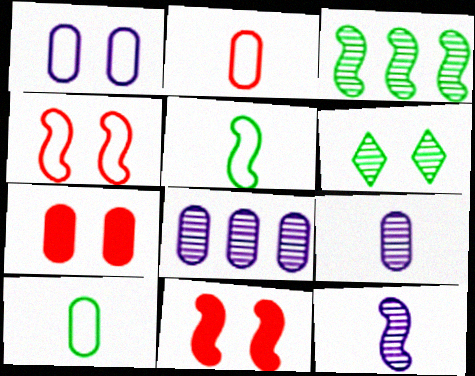[[1, 6, 11], 
[7, 8, 10]]